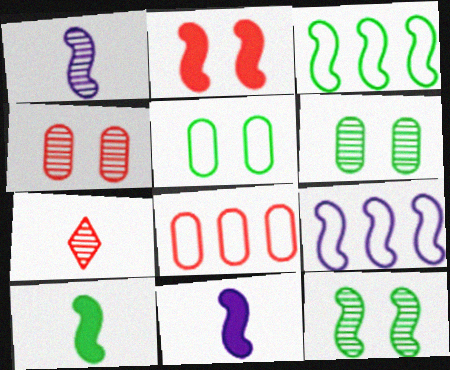[[1, 2, 3], 
[2, 7, 8], 
[3, 10, 12]]